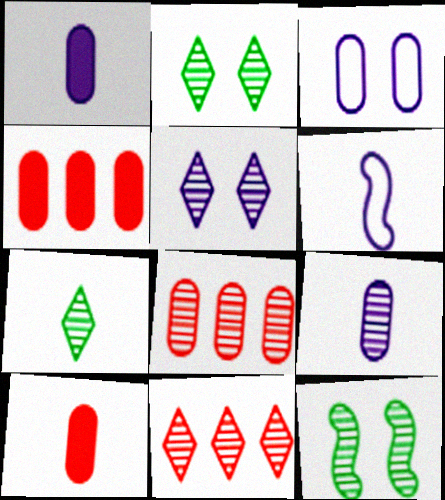[[2, 4, 6], 
[5, 7, 11], 
[6, 7, 10], 
[9, 11, 12]]